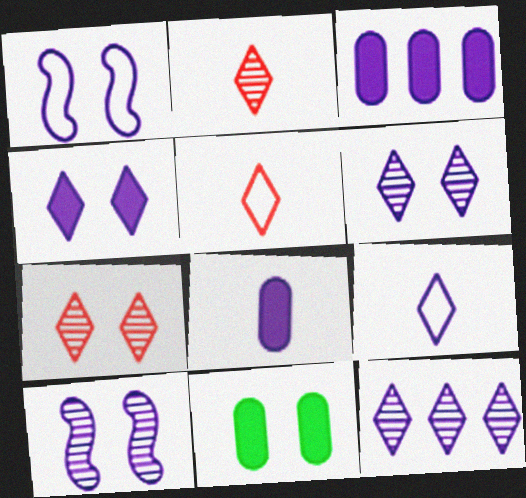[[1, 7, 11], 
[1, 8, 12], 
[3, 9, 10], 
[4, 9, 12]]